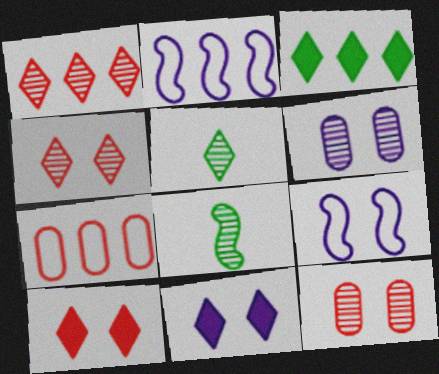[[1, 6, 8], 
[6, 9, 11], 
[7, 8, 11]]